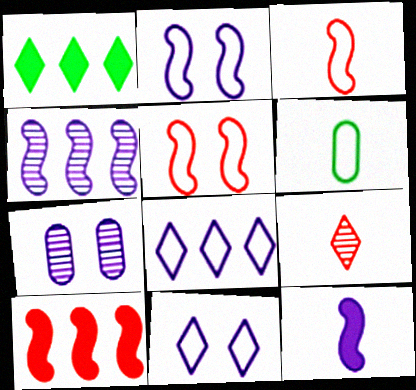[[1, 3, 7], 
[1, 9, 11], 
[2, 4, 12], 
[5, 6, 8], 
[6, 9, 12], 
[7, 8, 12]]